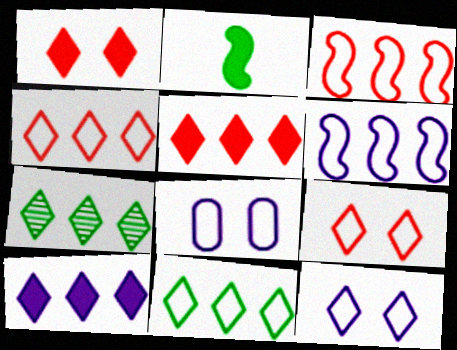[[4, 7, 10]]